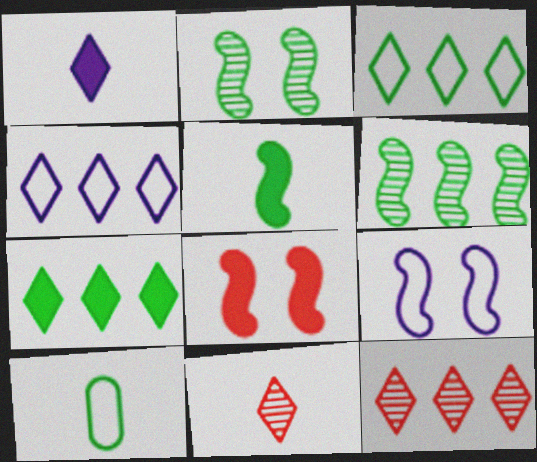[[2, 7, 10], 
[2, 8, 9], 
[4, 7, 12]]